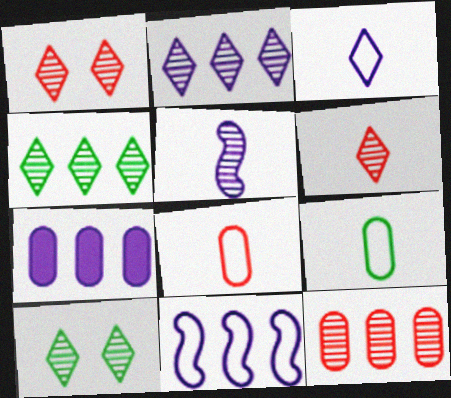[[2, 6, 10], 
[2, 7, 11], 
[5, 10, 12]]